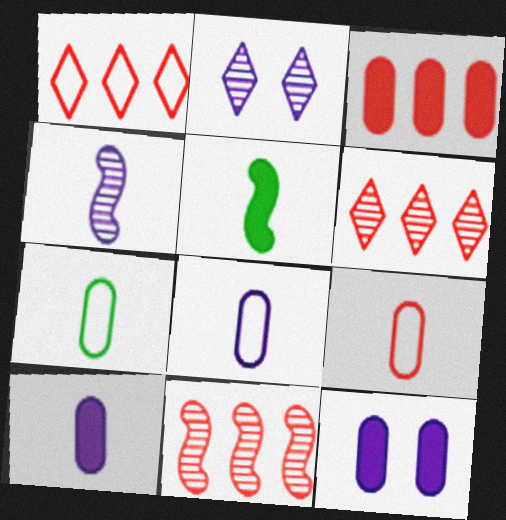[[1, 3, 11], 
[7, 8, 9]]